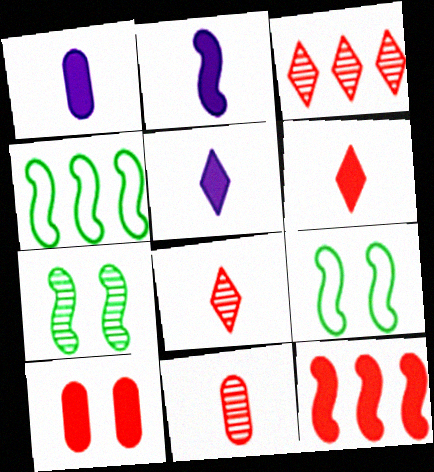[[1, 2, 5], 
[1, 3, 9], 
[6, 10, 12]]